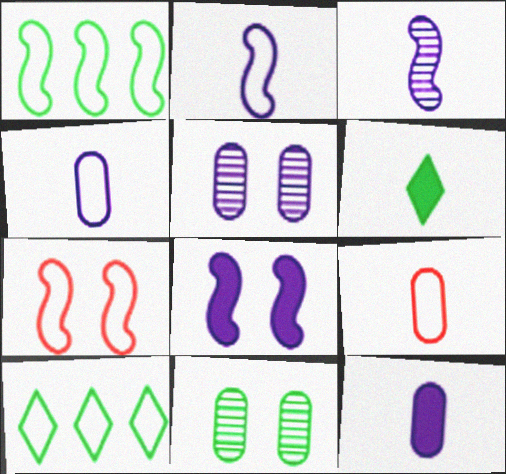[[1, 2, 7], 
[1, 6, 11], 
[3, 6, 9], 
[4, 7, 10]]